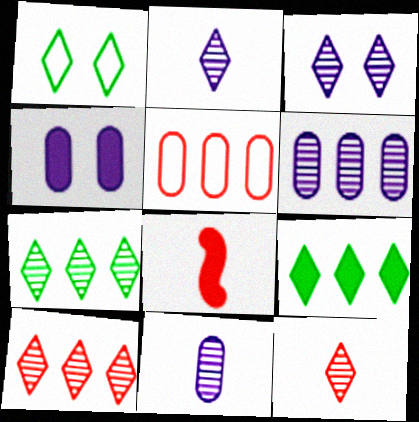[[1, 6, 8], 
[3, 7, 12], 
[4, 8, 9]]